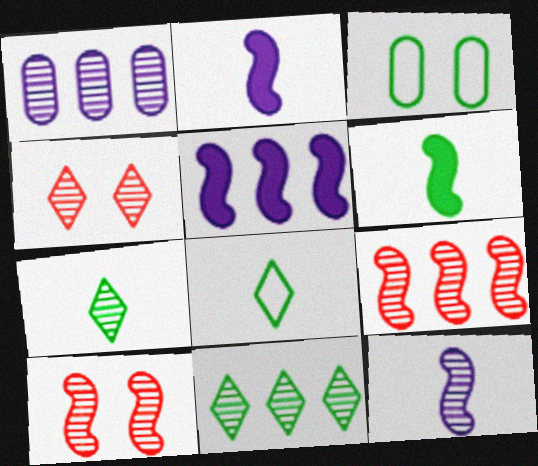[[1, 7, 10], 
[1, 9, 11], 
[3, 6, 11]]